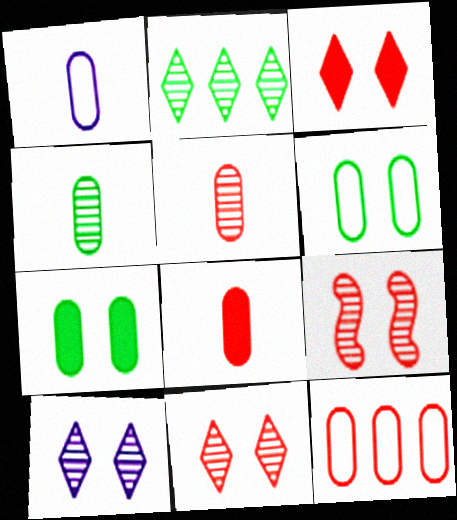[[1, 4, 8], 
[1, 6, 12]]